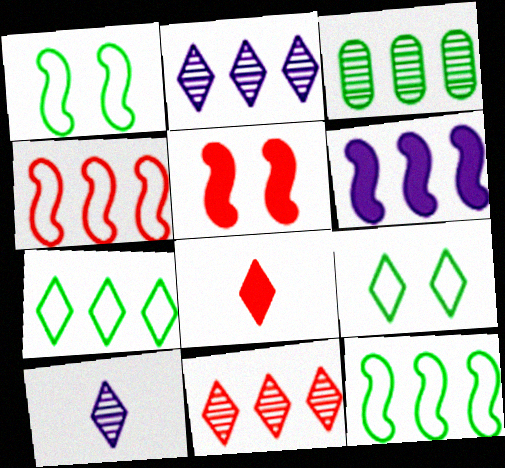[[2, 8, 9]]